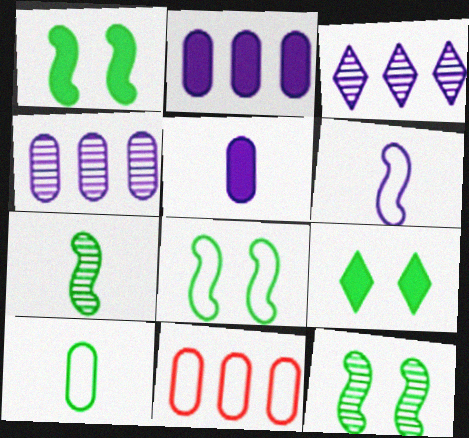[[1, 8, 12]]